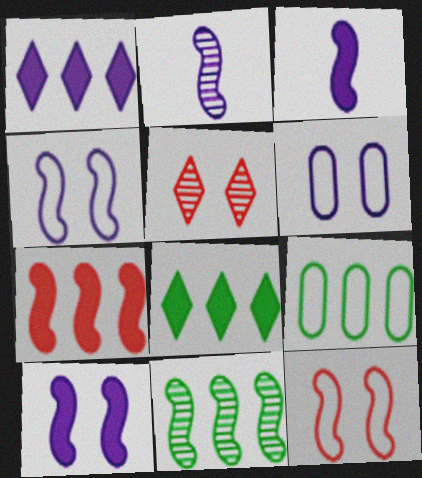[[1, 2, 6], 
[3, 5, 9], 
[3, 11, 12], 
[8, 9, 11]]